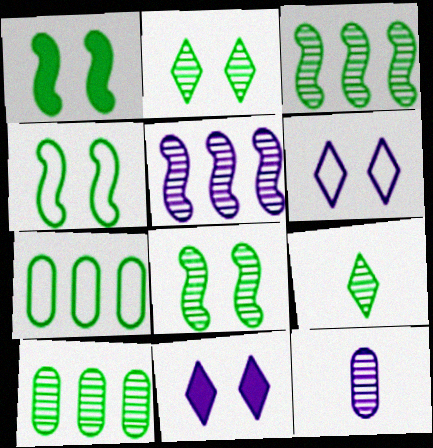[[1, 4, 8], 
[1, 7, 9], 
[8, 9, 10]]